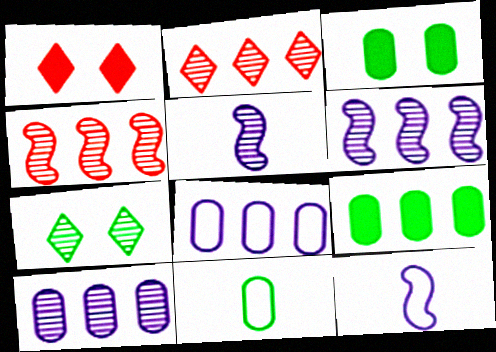[[1, 6, 11], 
[2, 3, 12]]